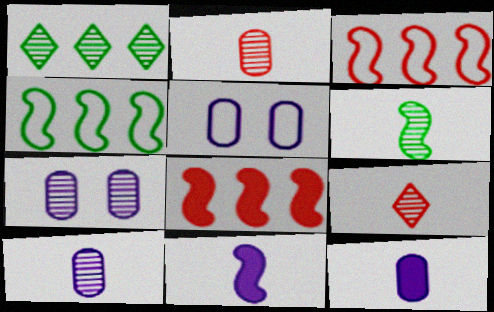[[6, 9, 10]]